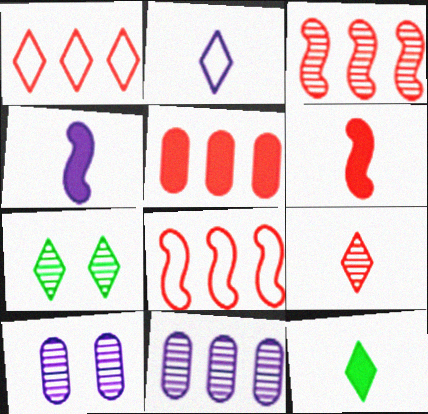[[1, 3, 5], 
[2, 9, 12], 
[8, 10, 12]]